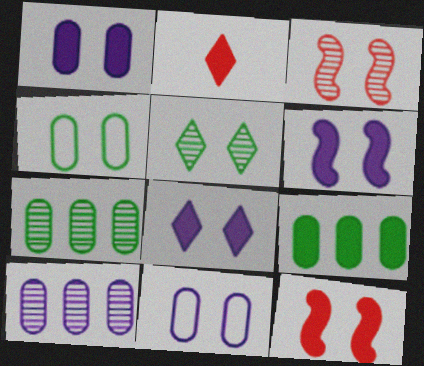[[1, 6, 8], 
[2, 6, 9], 
[3, 4, 8], 
[5, 11, 12]]